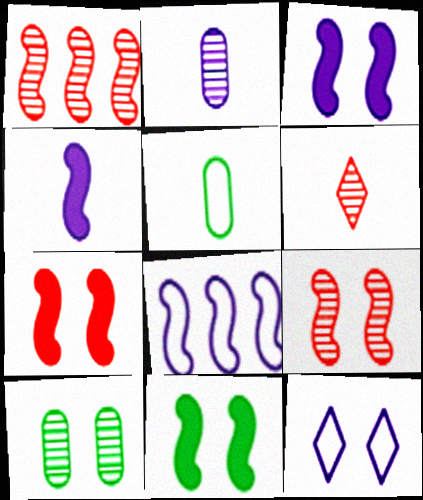[[3, 7, 11], 
[4, 5, 6], 
[7, 10, 12]]